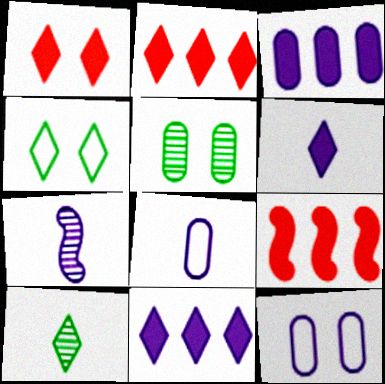[[6, 7, 8], 
[7, 11, 12], 
[9, 10, 12]]